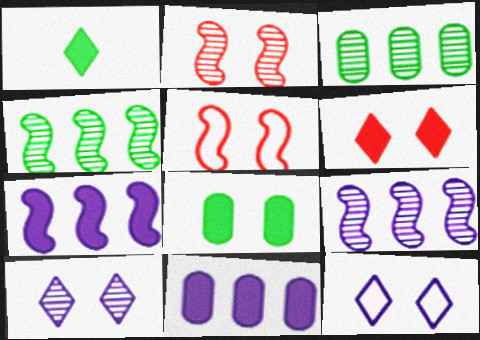[[2, 8, 12], 
[5, 8, 10]]